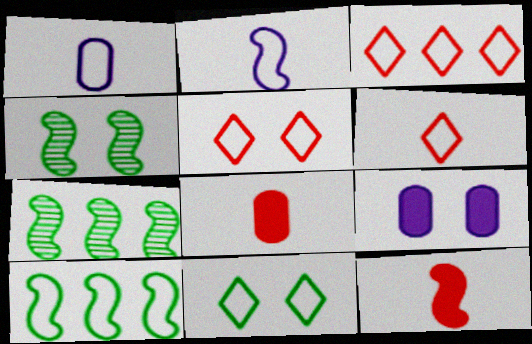[[1, 5, 10], 
[3, 5, 6], 
[4, 5, 9], 
[6, 7, 9]]